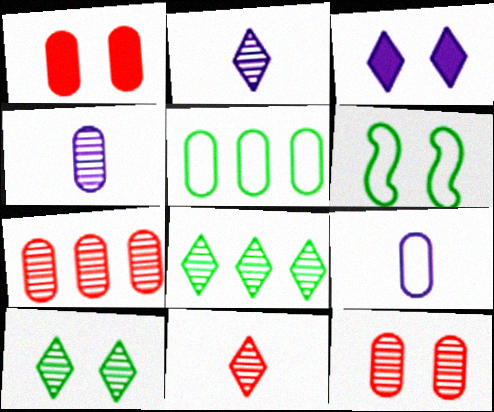[[1, 4, 5], 
[3, 6, 12]]